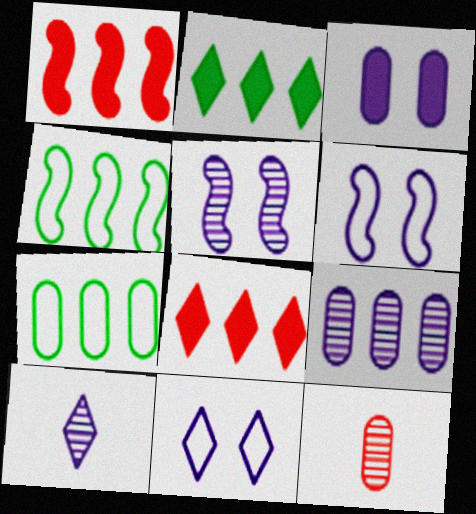[[2, 6, 12], 
[3, 5, 11], 
[3, 7, 12], 
[4, 8, 9], 
[5, 9, 10]]